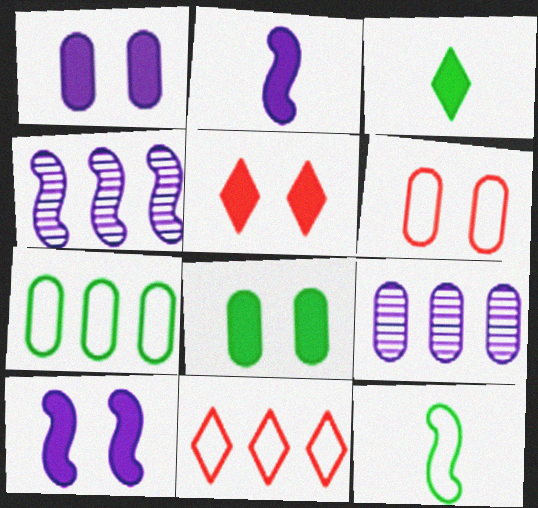[[3, 4, 6], 
[5, 8, 10], 
[5, 9, 12]]